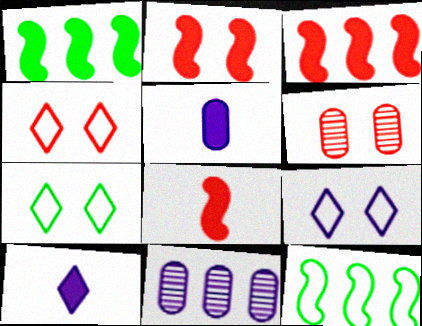[[2, 3, 8], 
[2, 4, 6], 
[4, 7, 9], 
[6, 10, 12], 
[7, 8, 11]]